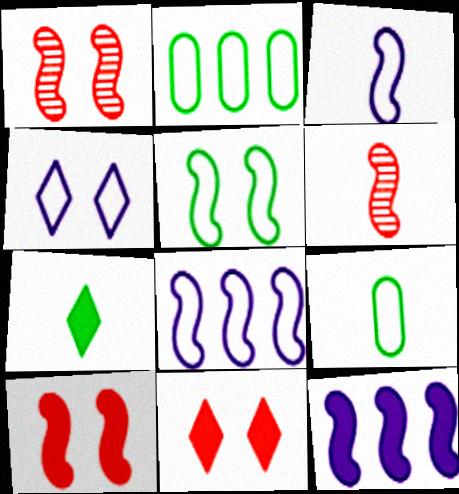[[5, 6, 12]]